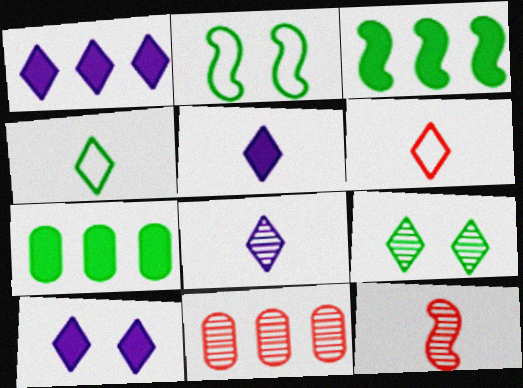[[1, 5, 10], 
[1, 6, 9], 
[2, 5, 11]]